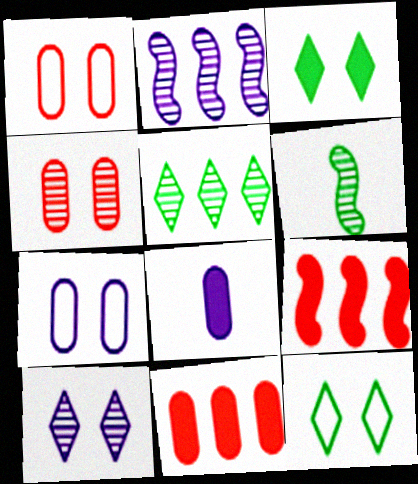[[3, 8, 9]]